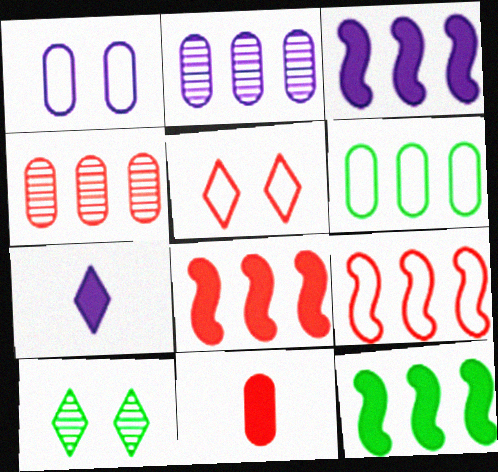[[3, 8, 12]]